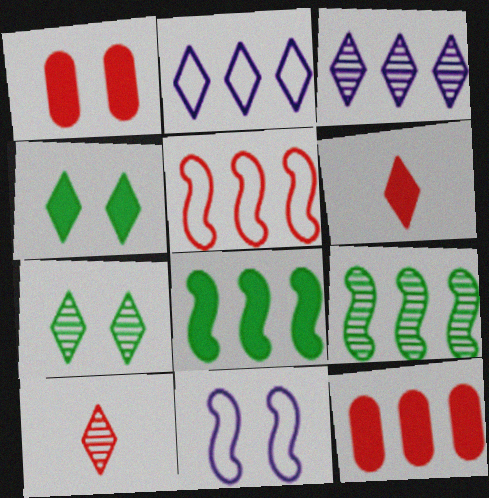[[1, 5, 10], 
[1, 7, 11], 
[2, 4, 10], 
[2, 6, 7], 
[2, 9, 12], 
[3, 7, 10]]